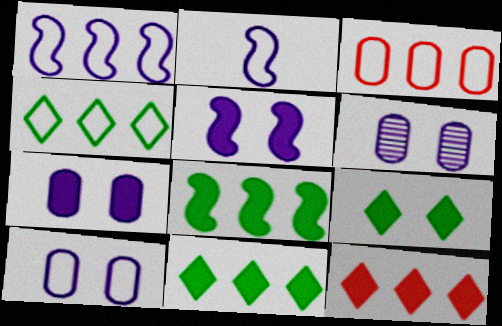[[1, 3, 4], 
[6, 7, 10]]